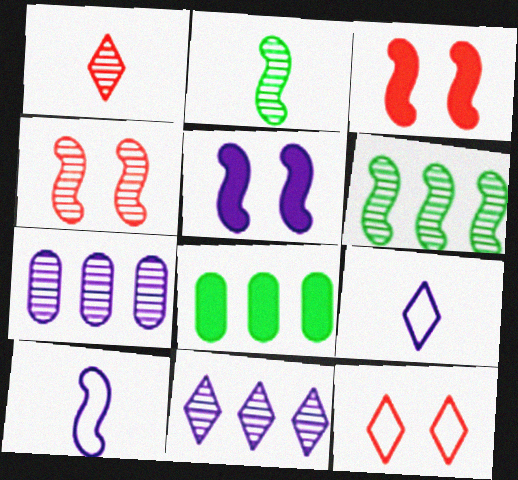[[3, 6, 10], 
[4, 8, 9], 
[5, 7, 9]]